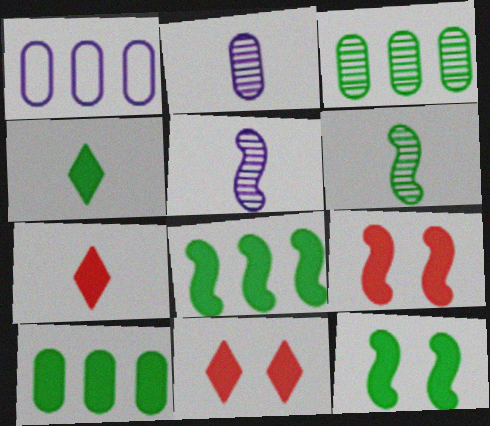[[1, 6, 11], 
[4, 10, 12]]